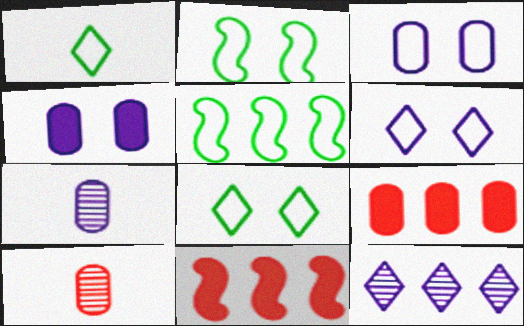[[5, 9, 12], 
[7, 8, 11]]